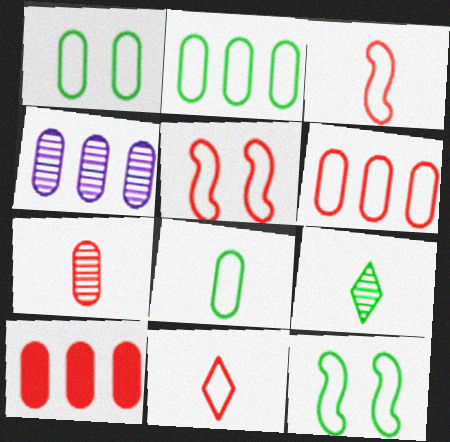[[1, 2, 8], 
[2, 4, 10], 
[5, 6, 11]]